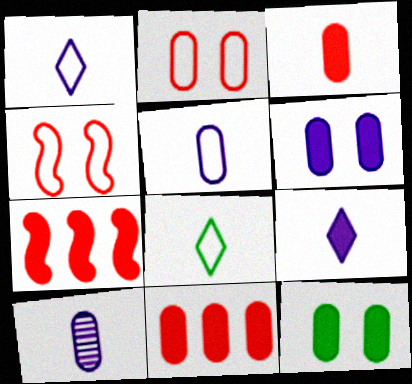[[7, 9, 12]]